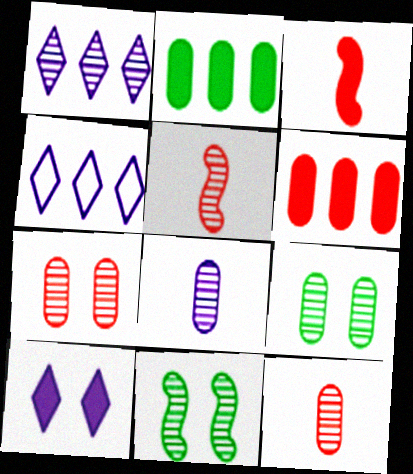[[1, 5, 9], 
[1, 11, 12], 
[2, 3, 10], 
[3, 4, 9]]